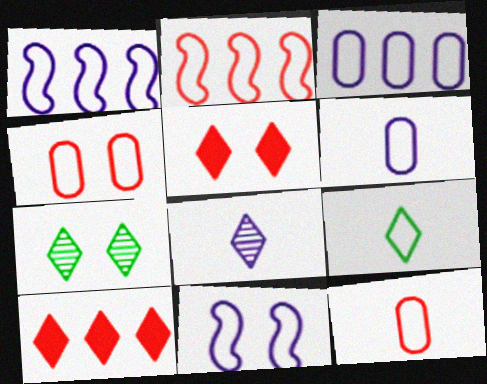[[1, 4, 9]]